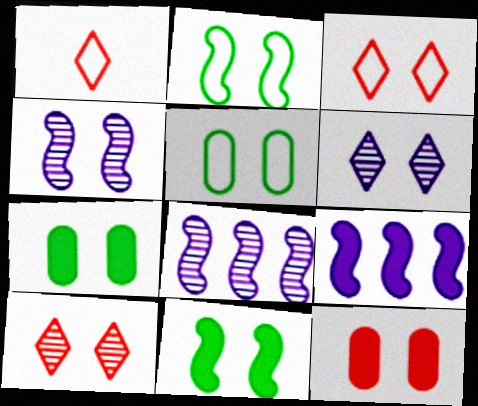[[1, 7, 8], 
[2, 6, 12], 
[3, 4, 7]]